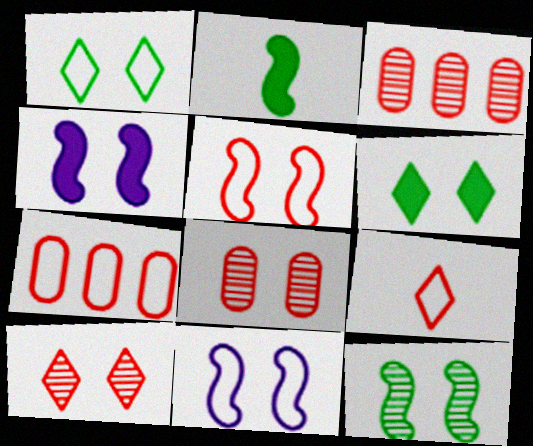[[1, 4, 8], 
[4, 5, 12], 
[5, 7, 9], 
[6, 8, 11]]